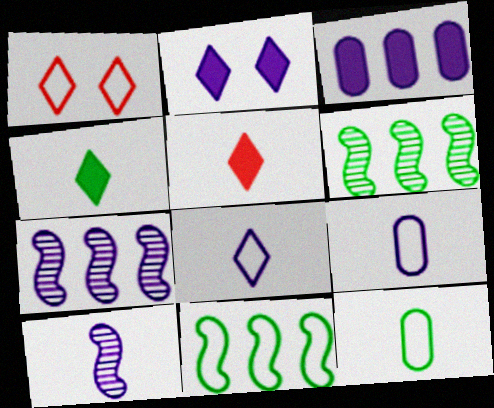[[1, 9, 11], 
[2, 7, 9], 
[5, 10, 12]]